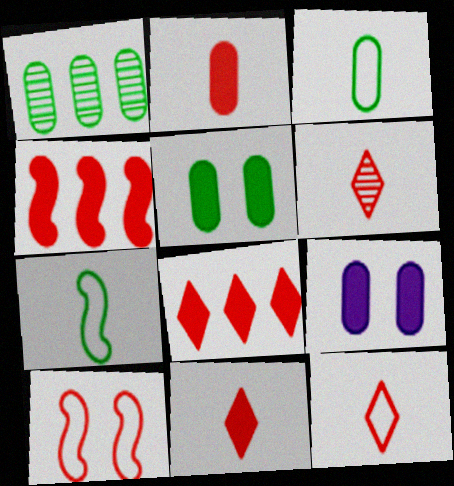[[1, 3, 5], 
[6, 11, 12]]